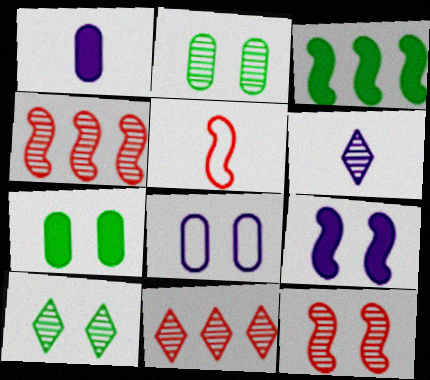[[2, 4, 6], 
[6, 10, 11]]